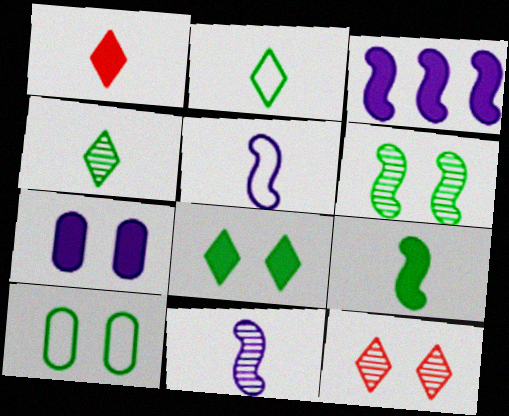[[6, 8, 10]]